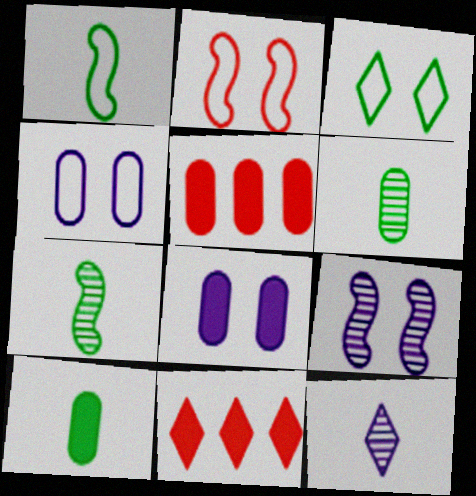[[2, 3, 4], 
[3, 11, 12], 
[4, 5, 6], 
[4, 7, 11], 
[5, 8, 10]]